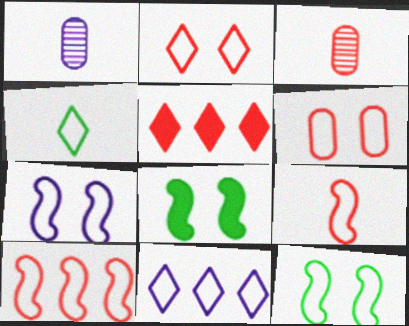[[1, 5, 12], 
[2, 4, 11], 
[3, 8, 11]]